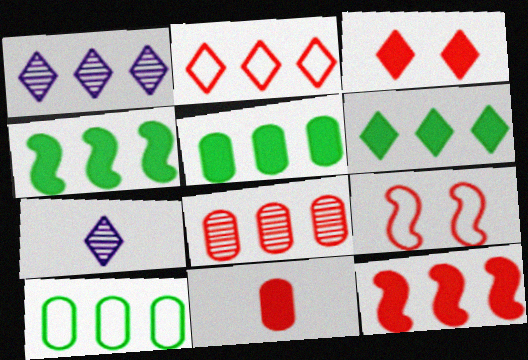[[1, 2, 6], 
[1, 10, 12], 
[2, 8, 12], 
[3, 11, 12], 
[4, 5, 6], 
[5, 7, 9]]